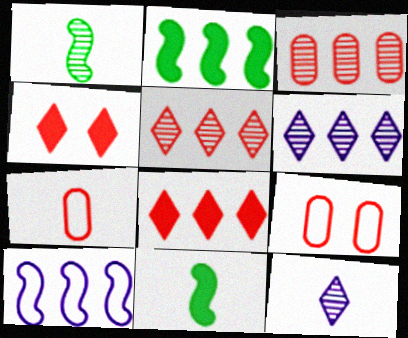[[2, 9, 12], 
[6, 9, 11], 
[7, 11, 12]]